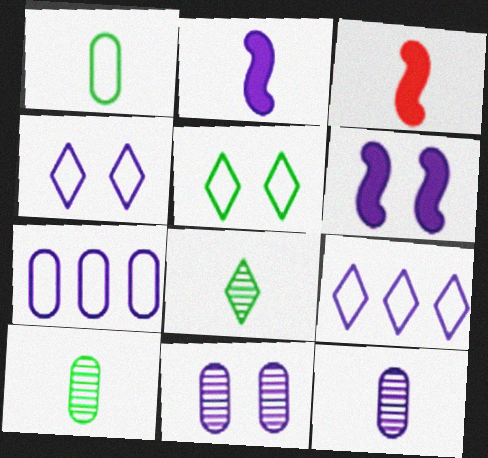[[2, 9, 11], 
[4, 6, 11], 
[6, 9, 12]]